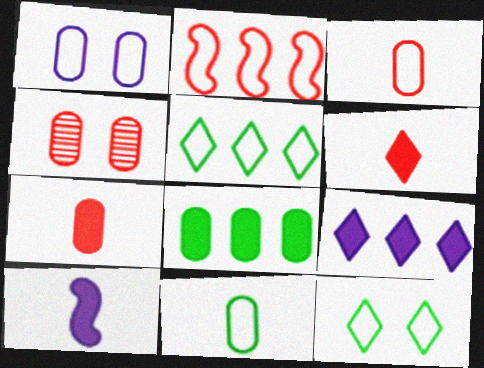[[2, 4, 6], 
[4, 5, 10]]